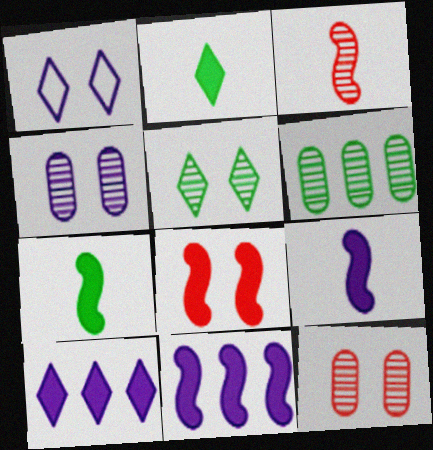[[7, 8, 11]]